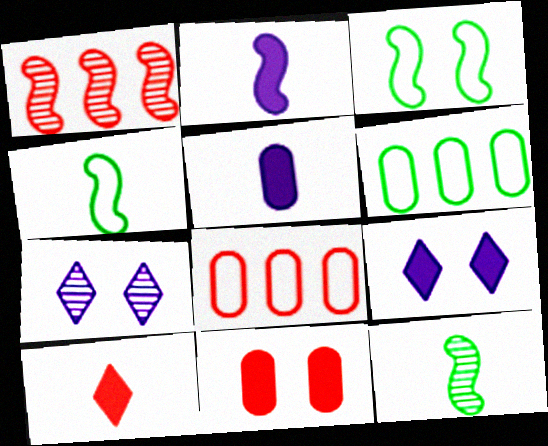[[1, 2, 3], 
[3, 7, 11], 
[8, 9, 12]]